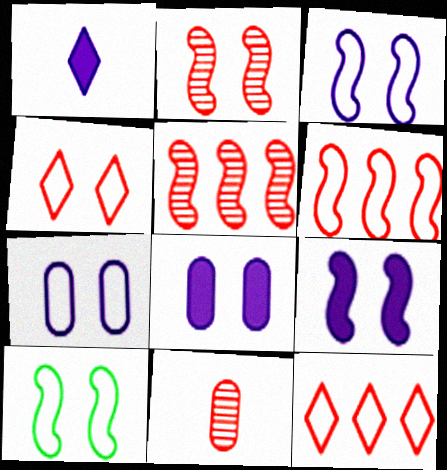[[2, 9, 10], 
[4, 7, 10]]